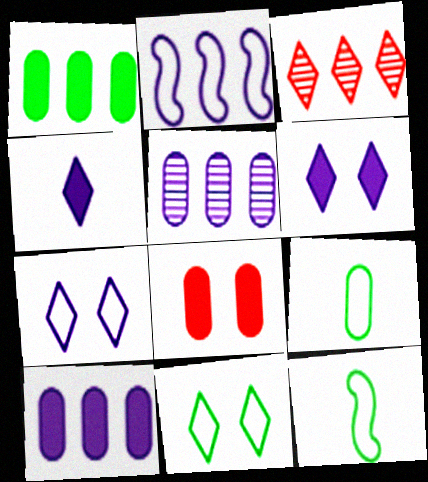[[1, 2, 3], 
[3, 4, 11], 
[5, 8, 9]]